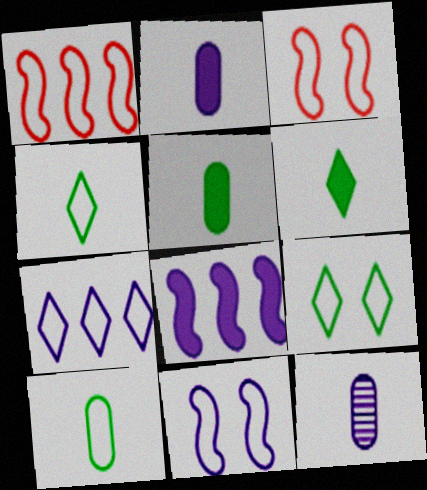[[3, 7, 10]]